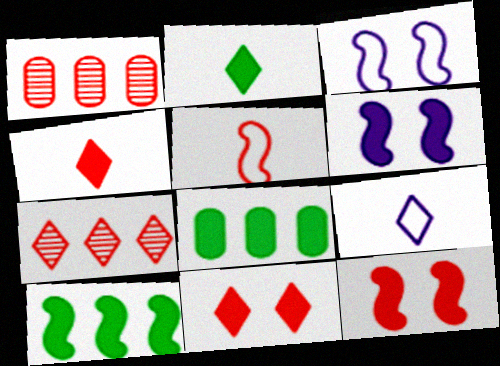[[1, 2, 3], 
[1, 5, 11], 
[4, 6, 8]]